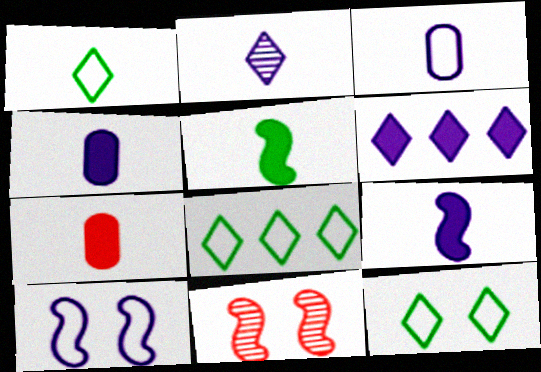[[1, 8, 12], 
[2, 3, 9], 
[4, 8, 11]]